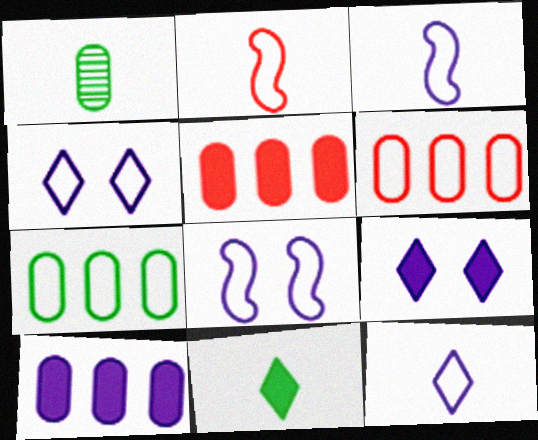[[2, 4, 7]]